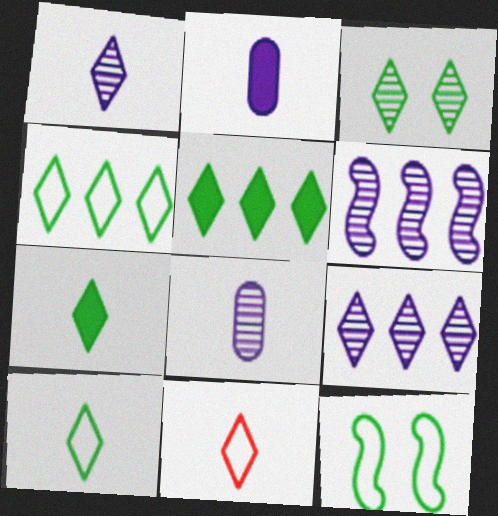[[1, 7, 11], 
[3, 4, 7], 
[3, 5, 10]]